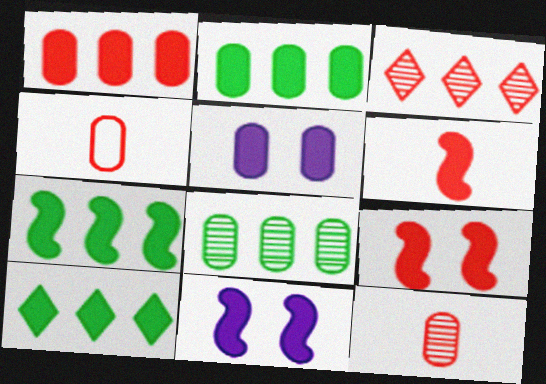[[2, 7, 10], 
[3, 4, 9], 
[4, 5, 8], 
[5, 6, 10], 
[6, 7, 11]]